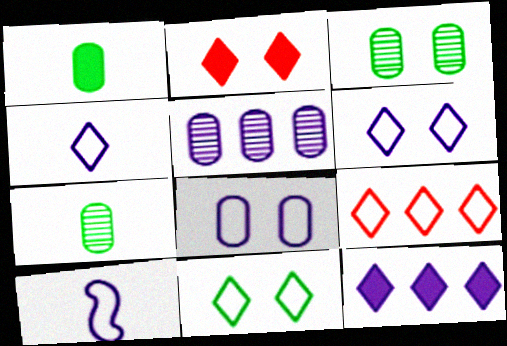[[4, 9, 11]]